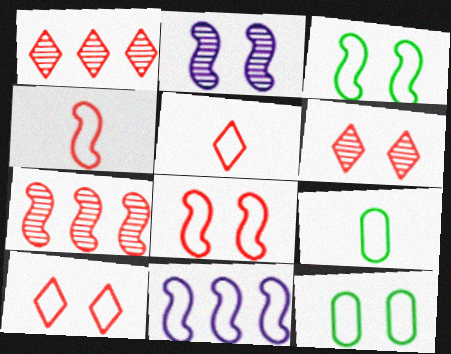[[3, 4, 11], 
[5, 11, 12], 
[9, 10, 11]]